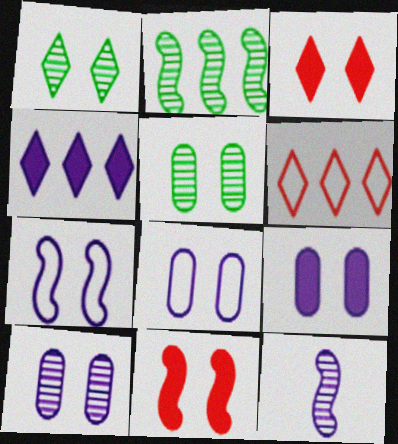[[1, 8, 11], 
[3, 5, 7], 
[4, 8, 12], 
[8, 9, 10]]